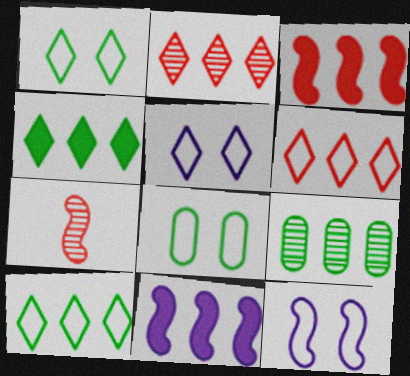[[6, 9, 11]]